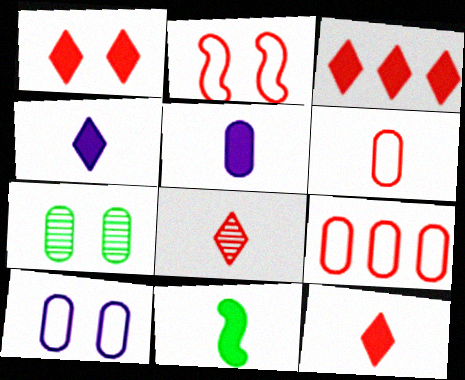[[1, 3, 12], 
[5, 7, 9], 
[5, 11, 12]]